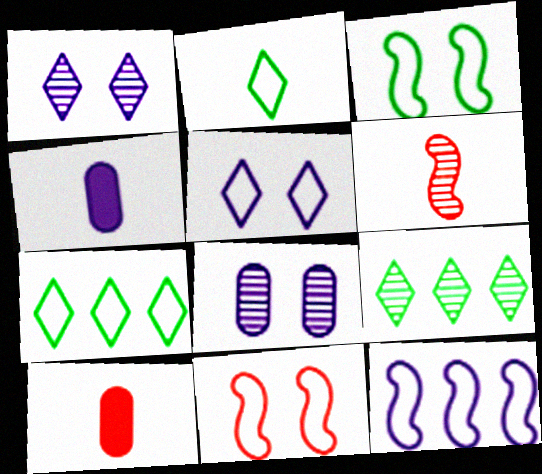[[1, 4, 12], 
[2, 4, 6], 
[4, 9, 11], 
[6, 8, 9]]